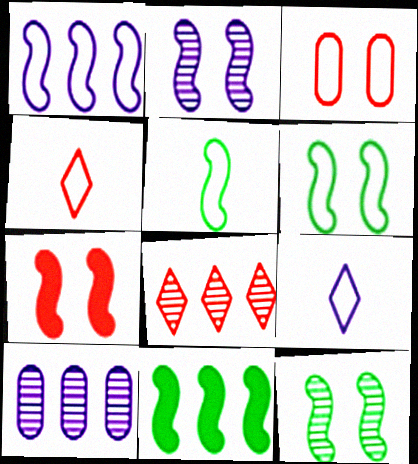[[2, 6, 7], 
[5, 11, 12]]